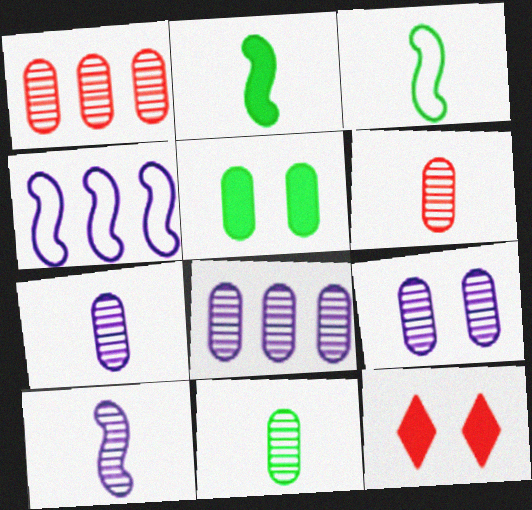[[1, 9, 11], 
[3, 8, 12], 
[4, 11, 12], 
[6, 7, 11], 
[7, 8, 9]]